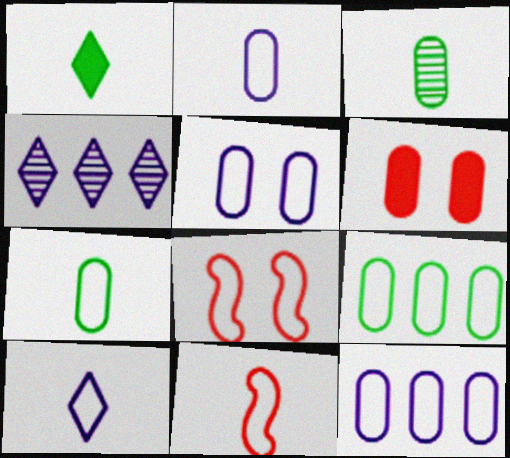[[2, 5, 12], 
[3, 6, 12], 
[7, 10, 11], 
[8, 9, 10]]